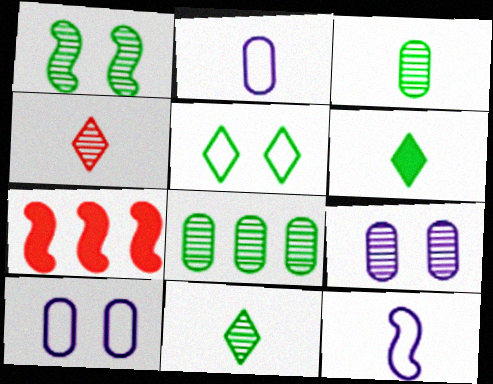[[1, 7, 12], 
[1, 8, 11], 
[7, 10, 11]]